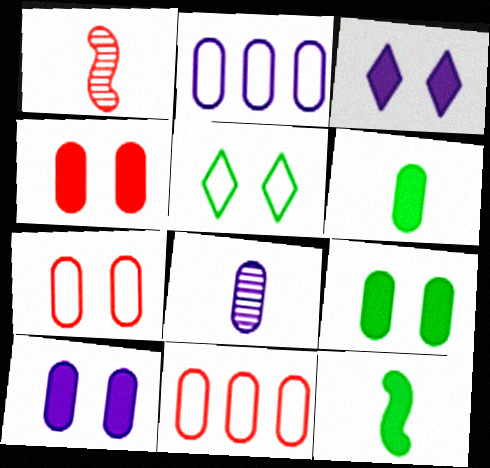[[2, 8, 10], 
[4, 9, 10], 
[8, 9, 11]]